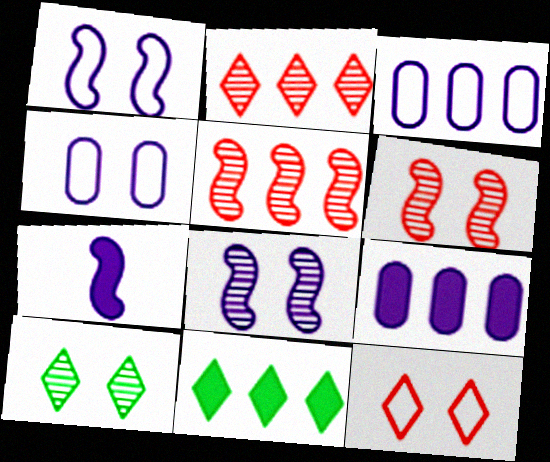[[3, 5, 11]]